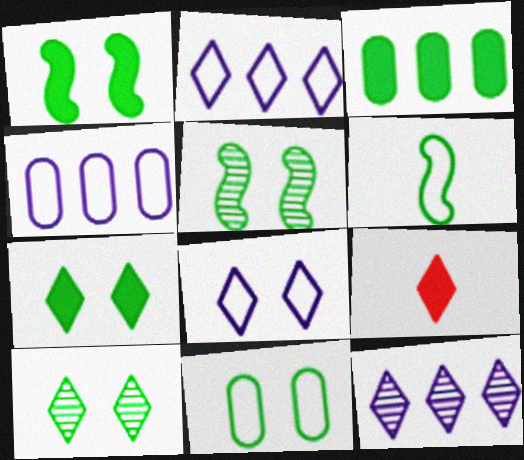[[1, 10, 11], 
[2, 9, 10], 
[3, 6, 10], 
[4, 5, 9], 
[5, 7, 11]]